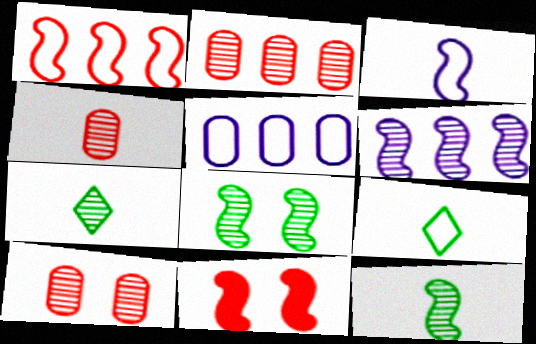[[2, 4, 10], 
[5, 7, 11], 
[6, 7, 10]]